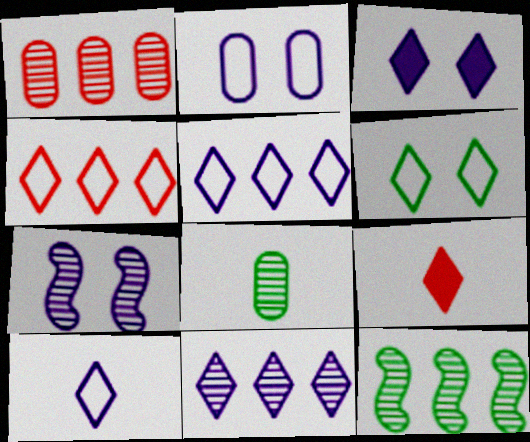[[1, 11, 12], 
[2, 3, 7], 
[2, 9, 12], 
[3, 10, 11], 
[4, 6, 10], 
[6, 9, 11]]